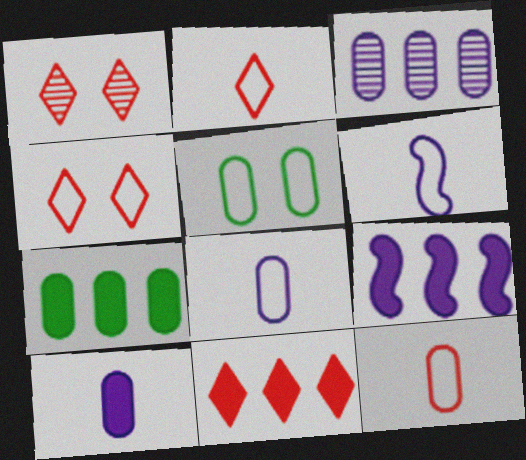[[1, 2, 11], 
[1, 6, 7], 
[7, 9, 11]]